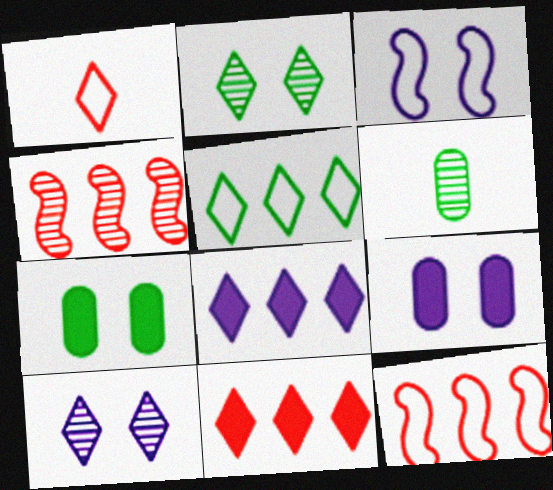[[1, 2, 8], 
[3, 6, 11], 
[3, 9, 10], 
[4, 6, 10]]